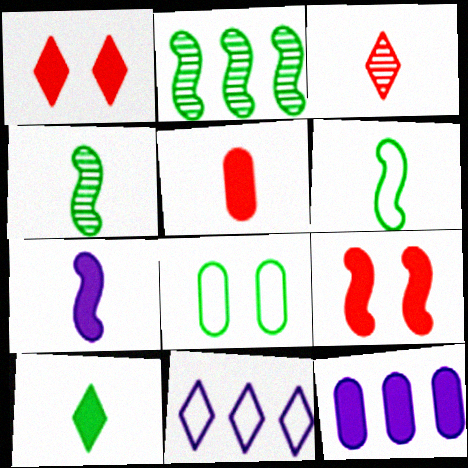[[2, 8, 10], 
[5, 7, 10], 
[9, 10, 12]]